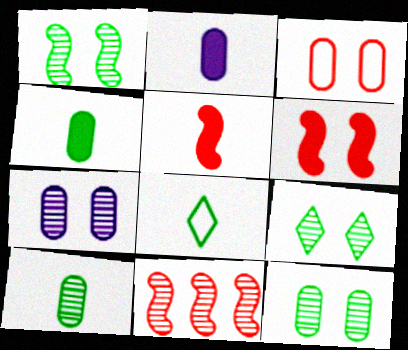[[1, 9, 12]]